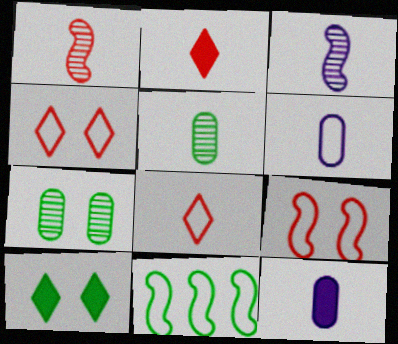[[4, 6, 11], 
[5, 10, 11]]